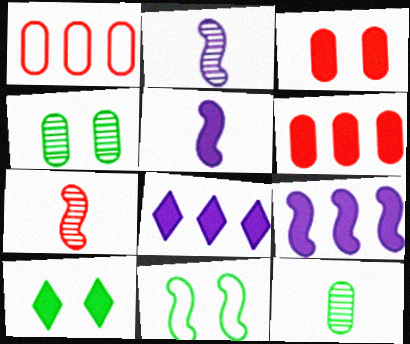[[1, 2, 10], 
[4, 10, 11], 
[5, 6, 10], 
[7, 9, 11]]